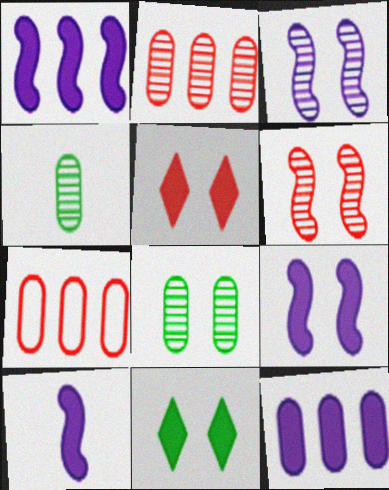[[1, 9, 10]]